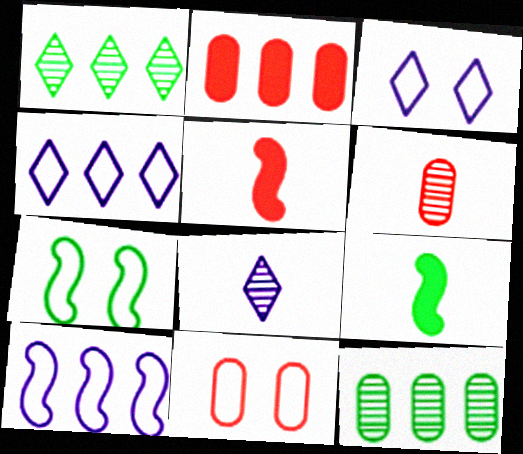[[1, 2, 10], 
[2, 6, 11], 
[2, 7, 8], 
[3, 5, 12], 
[3, 7, 11]]